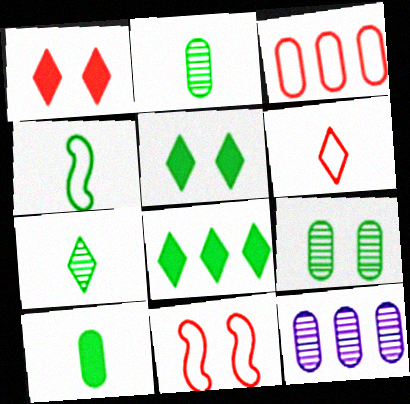[[1, 4, 12], 
[3, 6, 11], 
[4, 7, 10], 
[4, 8, 9]]